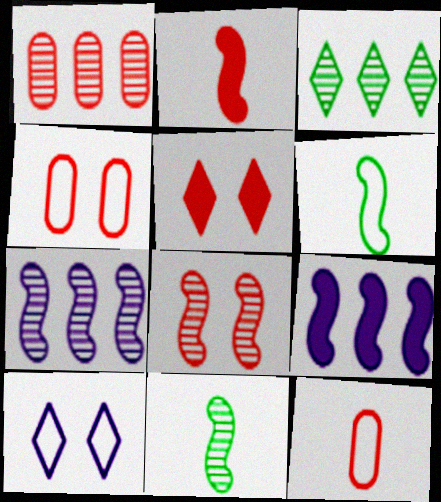[[1, 3, 7], 
[4, 5, 8], 
[6, 8, 9], 
[7, 8, 11]]